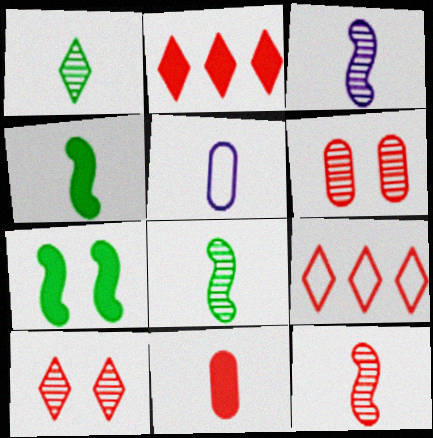[[3, 8, 12]]